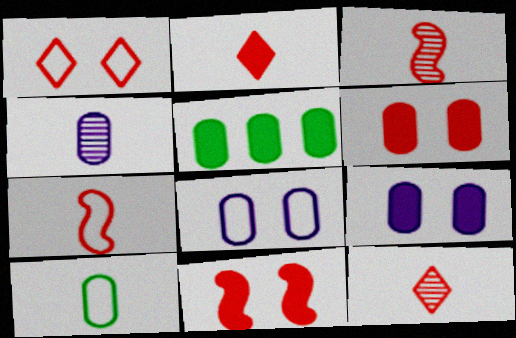[]